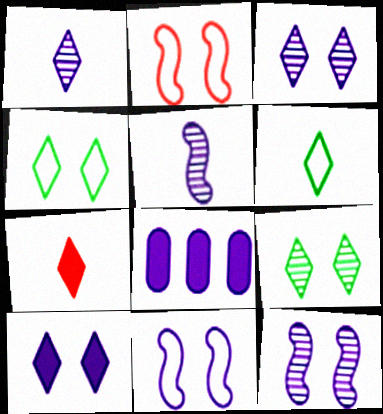[[1, 6, 7], 
[1, 8, 11]]